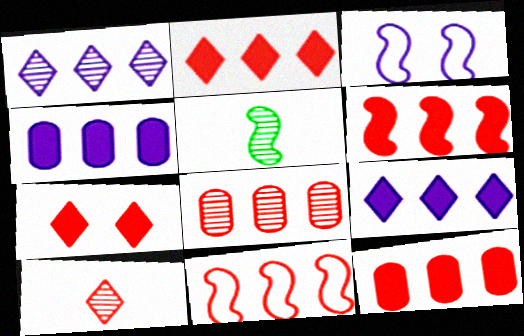[[2, 6, 12], 
[2, 8, 11], 
[3, 5, 6]]